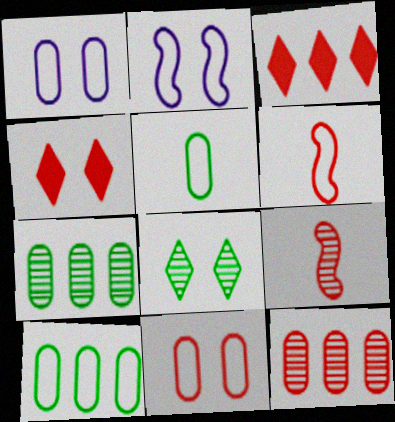[[3, 9, 11], 
[4, 6, 12]]